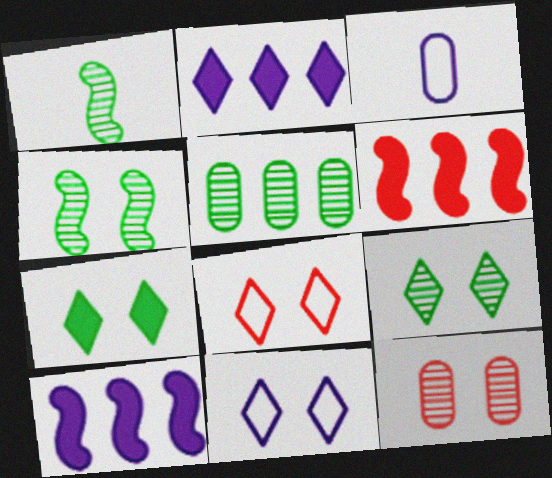[[1, 5, 9], 
[3, 6, 9]]